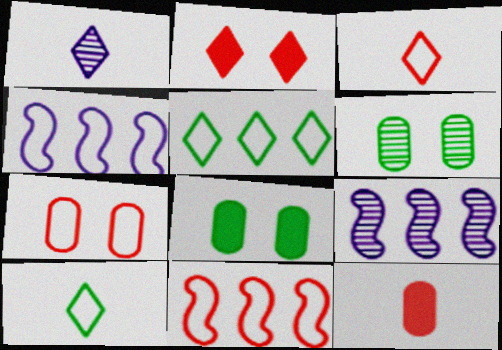[[1, 2, 5], 
[1, 8, 11], 
[3, 7, 11], 
[3, 8, 9], 
[4, 7, 10]]